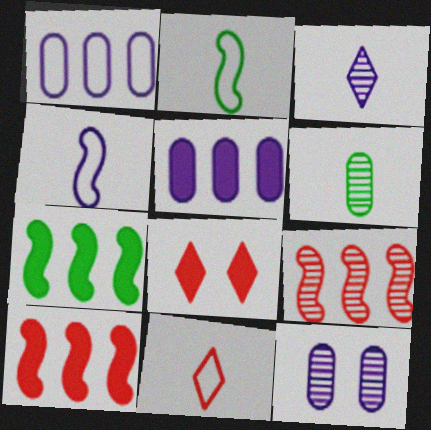[[7, 11, 12]]